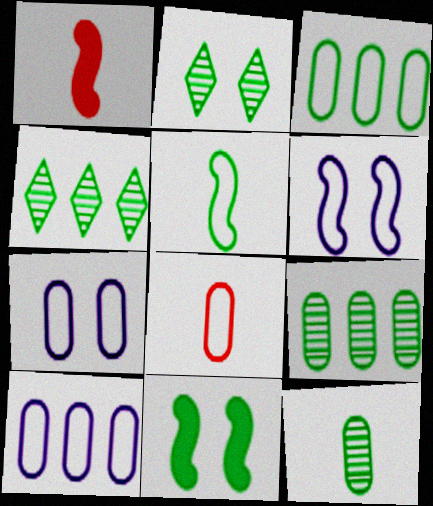[[1, 2, 10], 
[1, 4, 7], 
[3, 7, 8]]